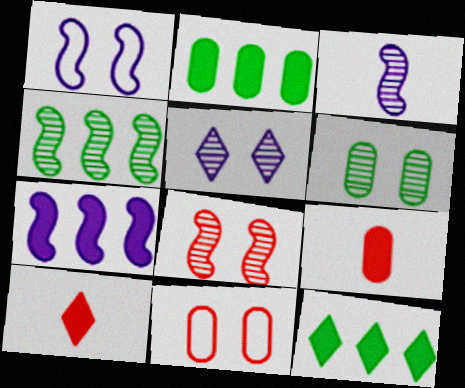[[1, 3, 7], 
[3, 4, 8], 
[3, 11, 12], 
[5, 6, 8]]